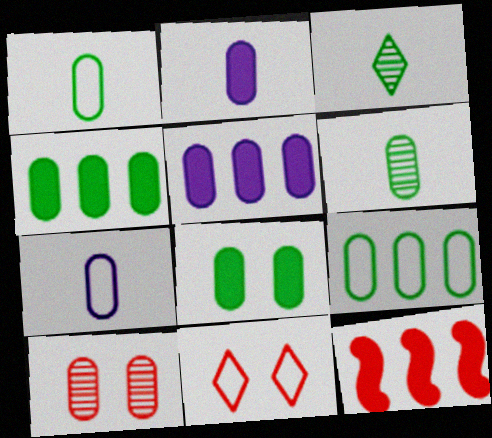[[1, 5, 10], 
[2, 9, 10], 
[4, 7, 10], 
[6, 8, 9]]